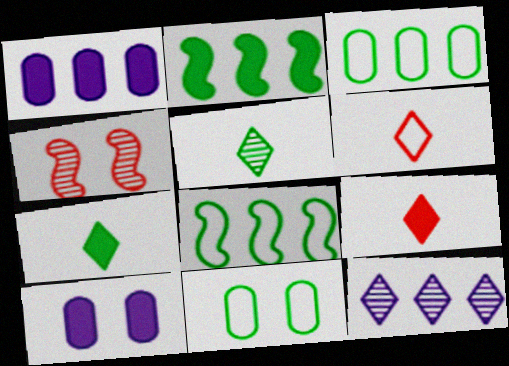[[2, 5, 11], 
[2, 9, 10]]